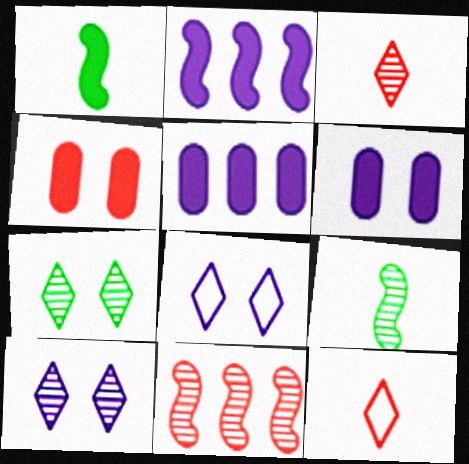[[4, 11, 12]]